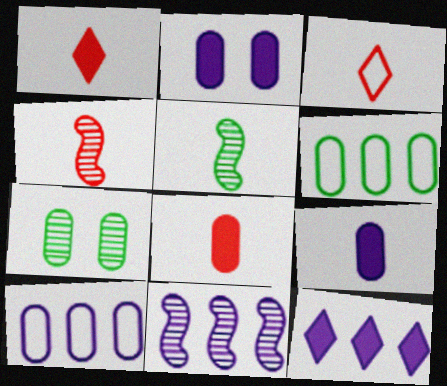[[3, 4, 8], 
[3, 5, 9], 
[7, 8, 10], 
[10, 11, 12]]